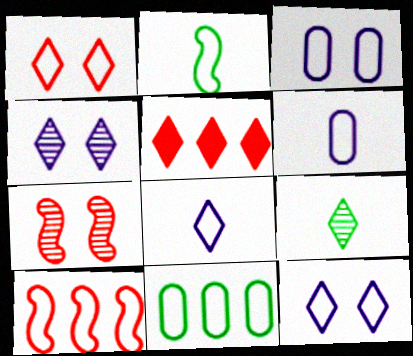[[5, 9, 12]]